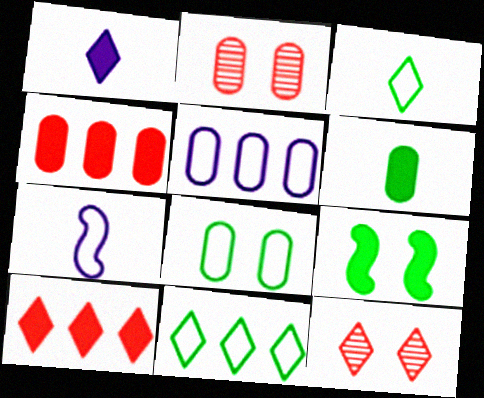[[1, 4, 9], 
[1, 11, 12], 
[2, 5, 6]]